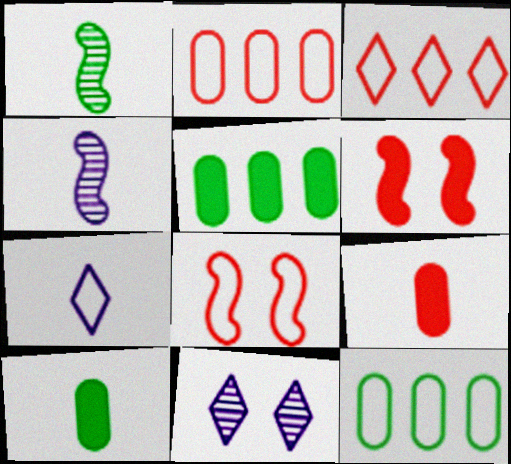[[1, 7, 9], 
[7, 8, 12]]